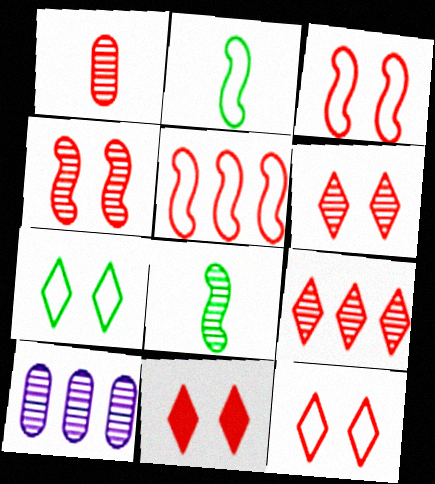[[1, 4, 9], 
[1, 5, 11], 
[2, 10, 11], 
[6, 8, 10], 
[6, 11, 12]]